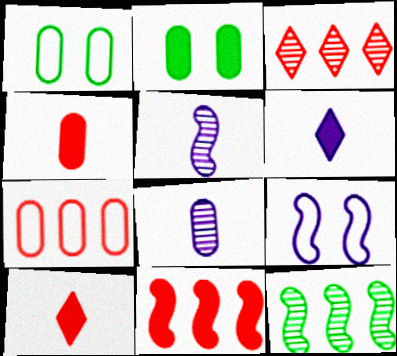[[2, 6, 11], 
[2, 7, 8], 
[3, 7, 11]]